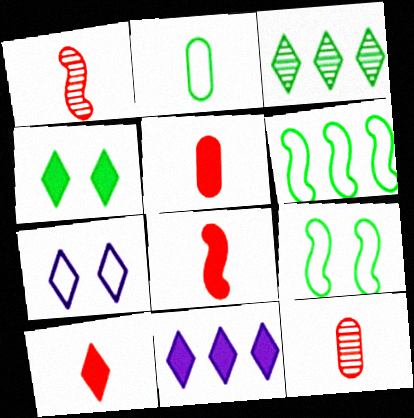[[3, 7, 10], 
[4, 10, 11], 
[5, 8, 10], 
[9, 11, 12]]